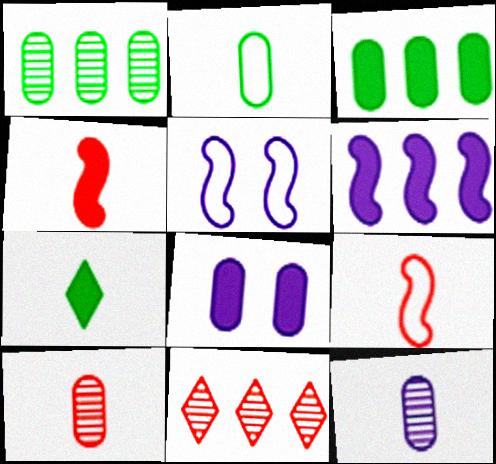[[7, 9, 12]]